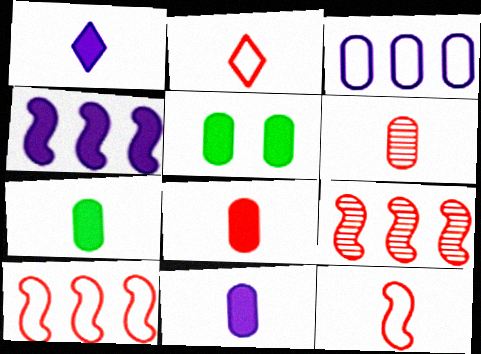[[3, 5, 6], 
[7, 8, 11]]